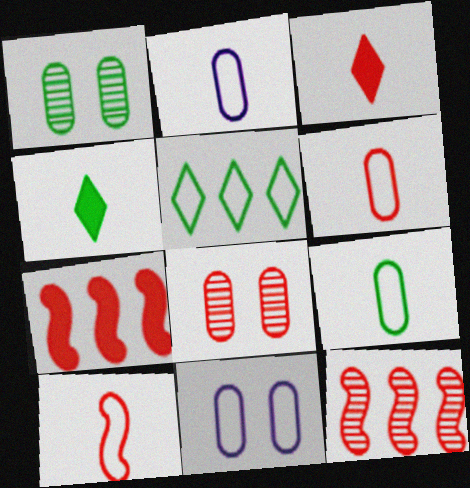[[2, 6, 9], 
[4, 11, 12], 
[5, 10, 11]]